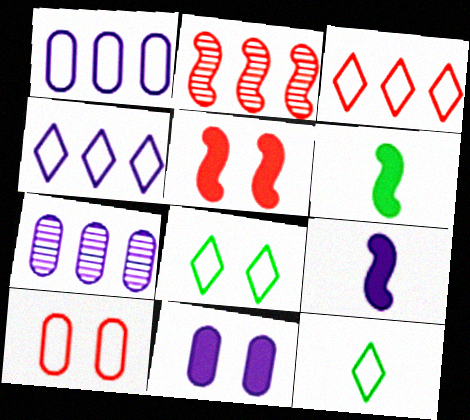[[2, 11, 12], 
[5, 7, 12]]